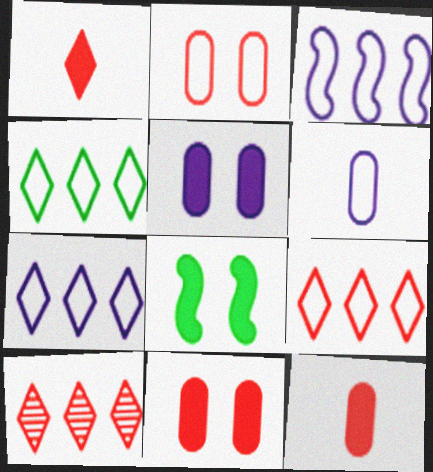[[4, 7, 9], 
[6, 8, 10]]